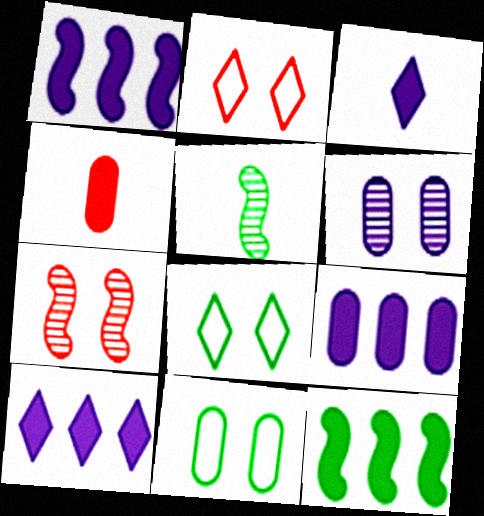[[1, 9, 10], 
[2, 5, 9]]